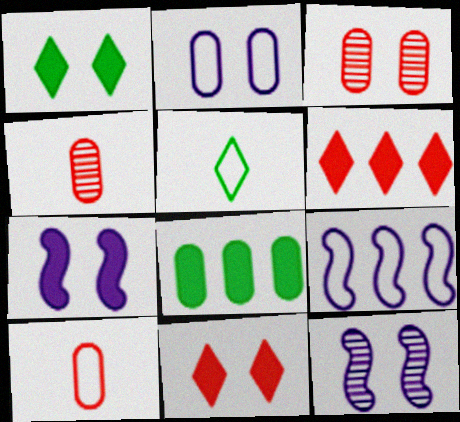[[1, 4, 9], 
[2, 4, 8]]